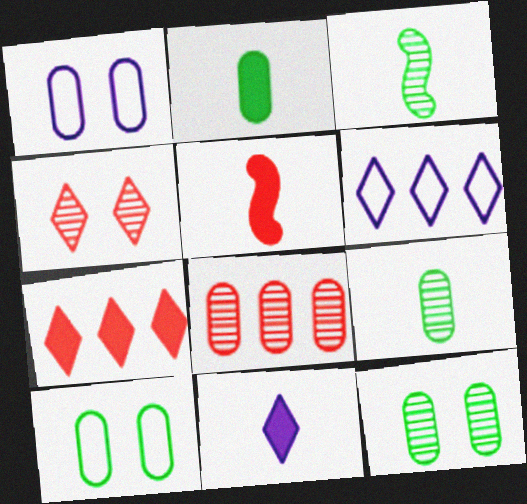[[1, 2, 8], 
[1, 3, 7], 
[2, 5, 11], 
[5, 6, 12]]